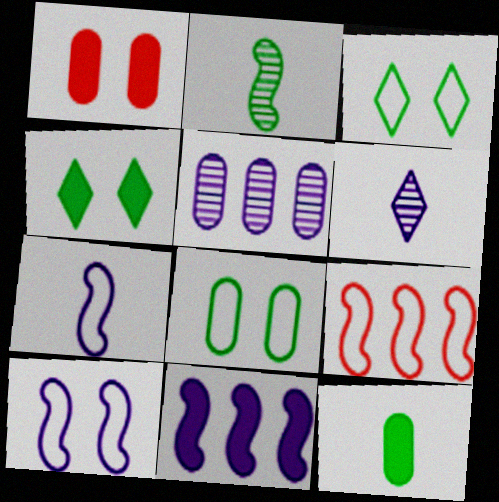[]